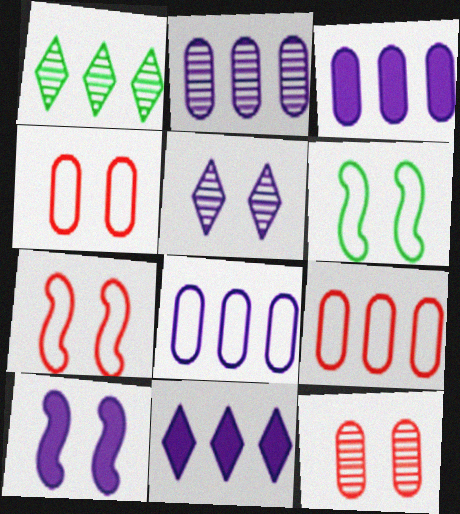[[2, 3, 8]]